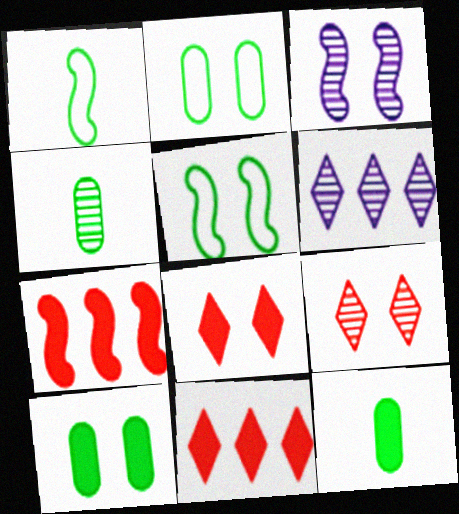[[1, 3, 7], 
[2, 3, 8]]